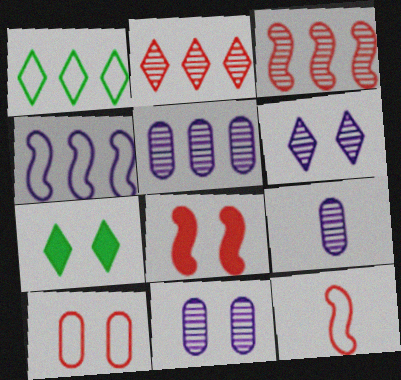[[1, 8, 9], 
[3, 8, 12], 
[5, 7, 12], 
[5, 9, 11]]